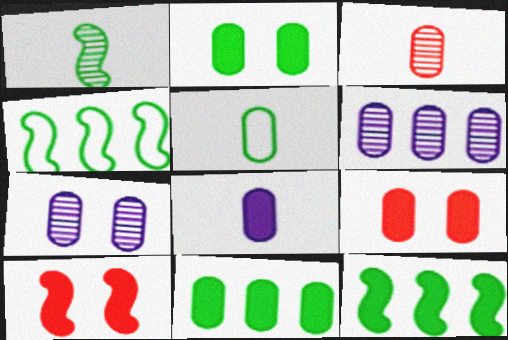[[3, 5, 8], 
[5, 6, 9], 
[8, 9, 11]]